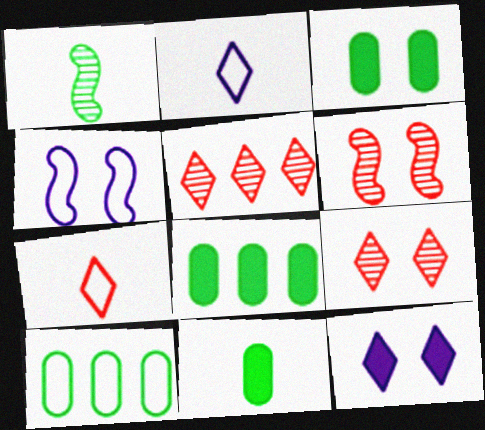[[2, 6, 8], 
[3, 4, 9], 
[3, 8, 11], 
[4, 5, 11], 
[4, 7, 10]]